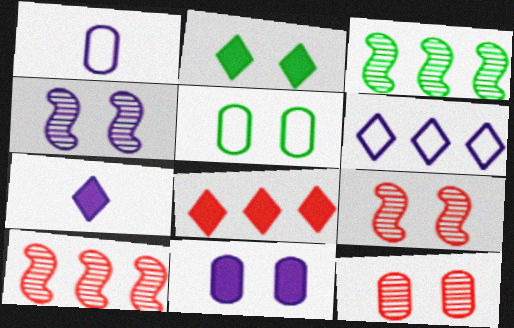[[1, 2, 10], 
[2, 7, 8], 
[5, 7, 10], 
[5, 11, 12]]